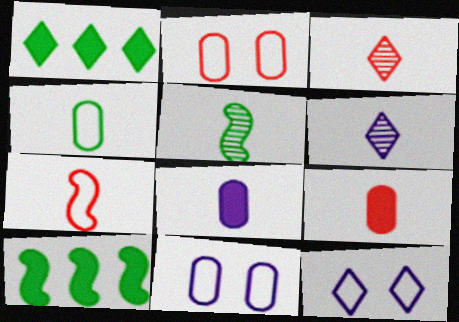[[1, 3, 12], 
[2, 6, 10], 
[3, 7, 9], 
[3, 10, 11]]